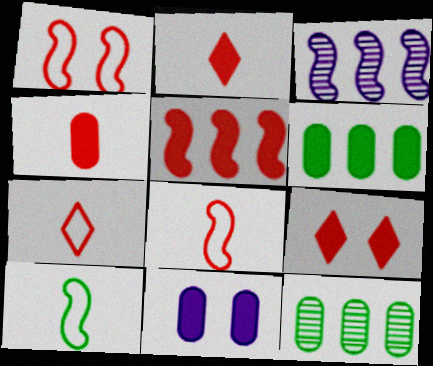[[4, 5, 9], 
[4, 6, 11]]